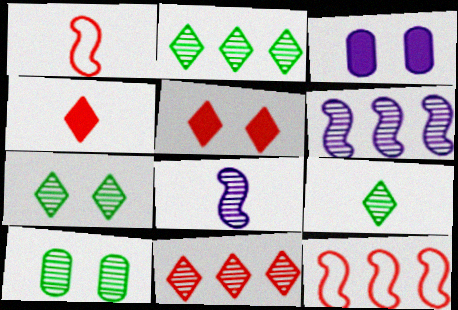[[1, 2, 3], 
[2, 7, 9], 
[3, 9, 12], 
[8, 10, 11]]